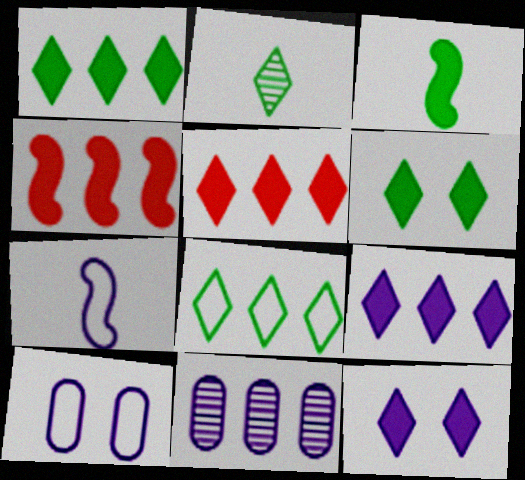[[1, 5, 9], 
[2, 4, 10], 
[2, 6, 8], 
[4, 8, 11], 
[7, 11, 12]]